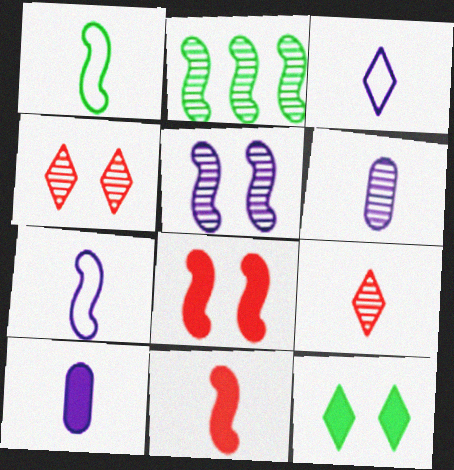[[1, 9, 10], 
[2, 4, 6], 
[2, 7, 8]]